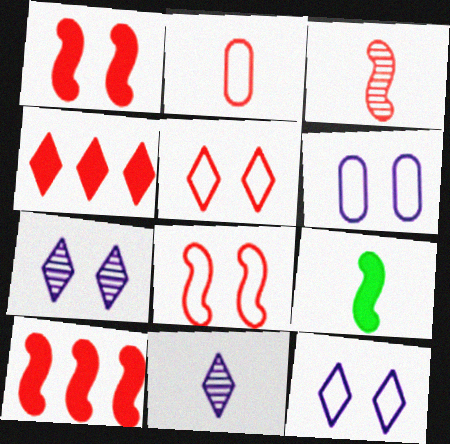[[2, 9, 11], 
[3, 8, 10]]